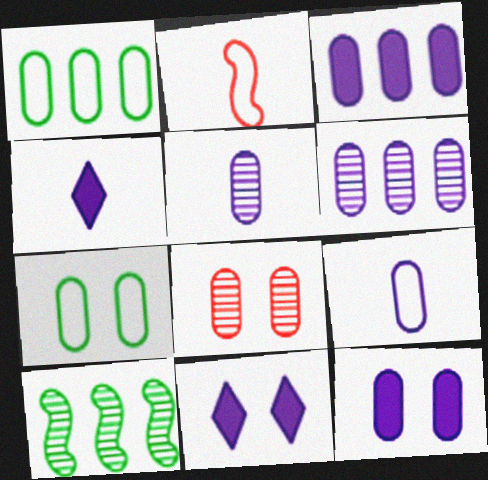[[6, 9, 12], 
[7, 8, 12]]